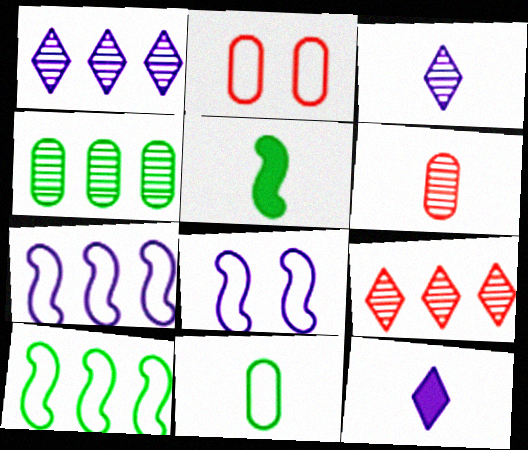[[1, 2, 5]]